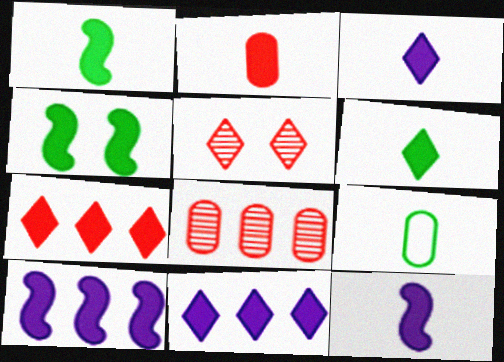[[1, 2, 3], 
[2, 4, 11], 
[2, 6, 12], 
[5, 9, 10]]